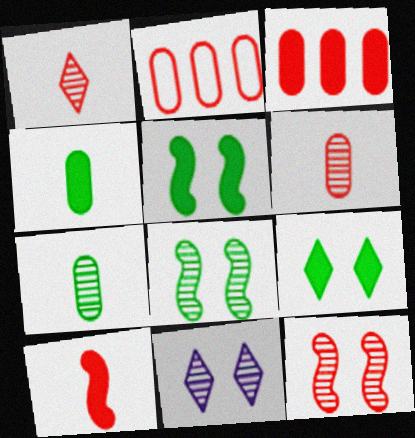[]